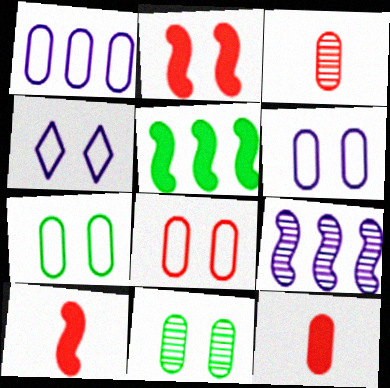[[1, 11, 12], 
[2, 4, 11], 
[3, 4, 5], 
[6, 7, 8]]